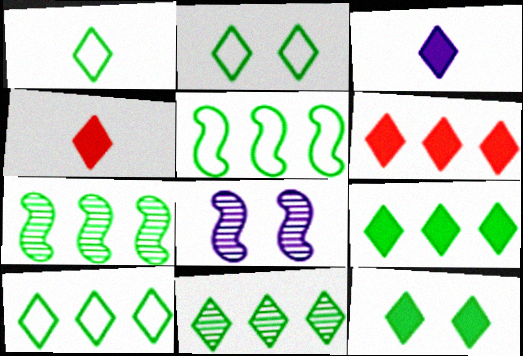[[1, 2, 10], 
[1, 11, 12], 
[3, 6, 12], 
[9, 10, 11]]